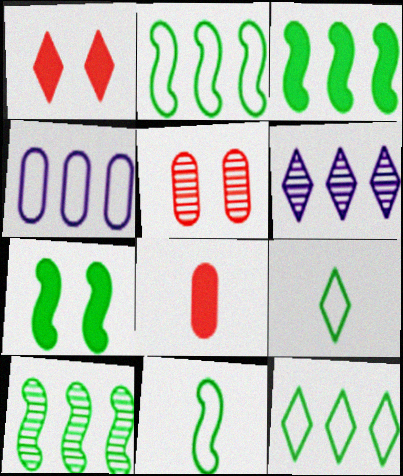[[1, 6, 9], 
[2, 3, 10], 
[7, 10, 11]]